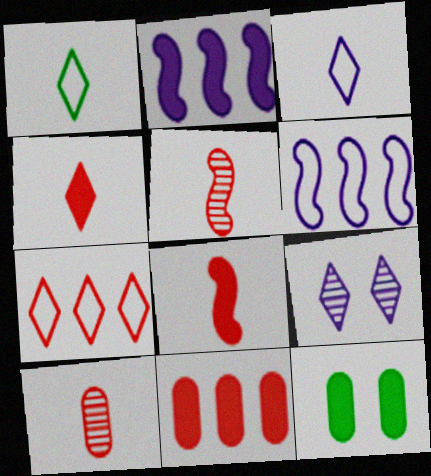[[2, 4, 12]]